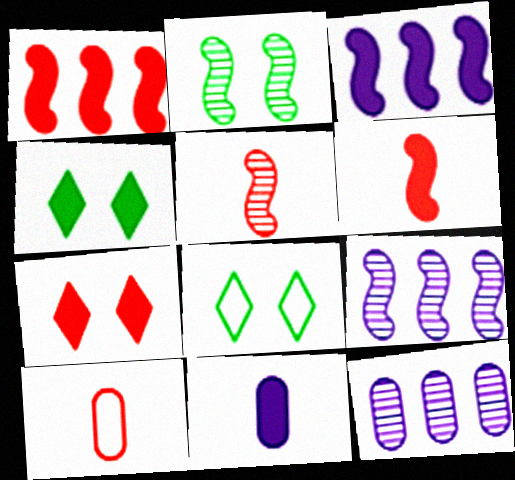[[1, 4, 11], 
[2, 5, 9], 
[4, 9, 10], 
[6, 8, 12]]